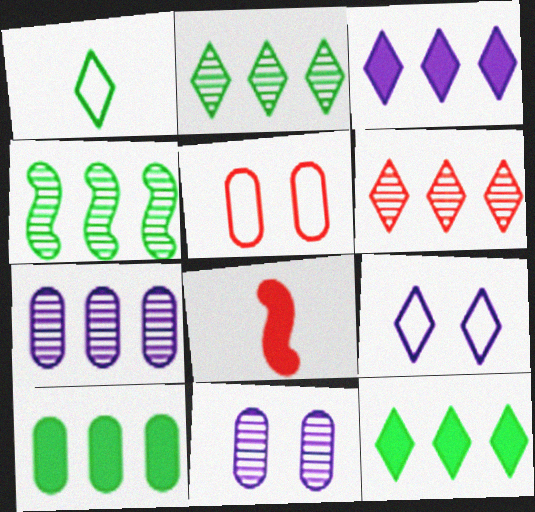[[4, 6, 7], 
[5, 6, 8]]